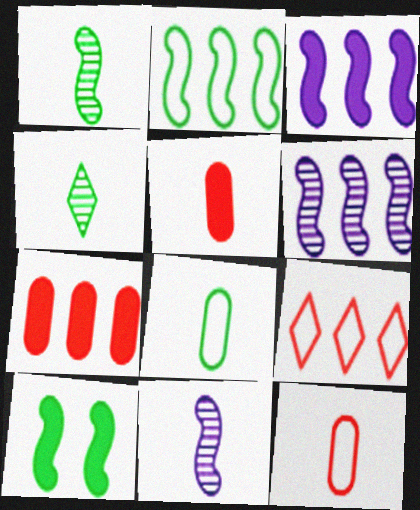[[1, 2, 10]]